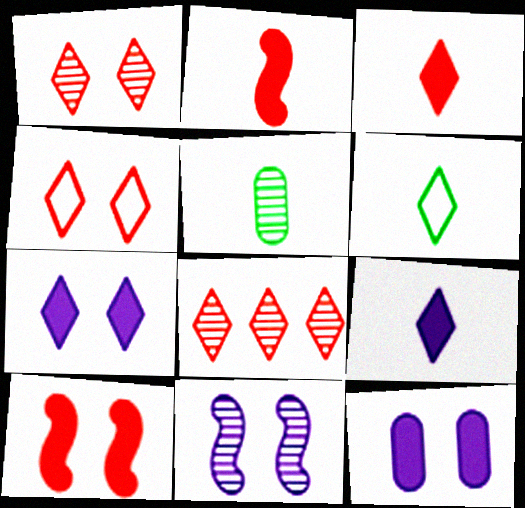[[3, 4, 8], 
[5, 8, 11], 
[6, 7, 8]]